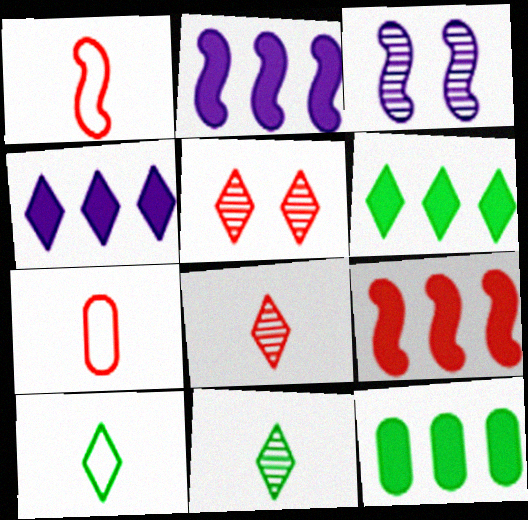[[3, 6, 7], 
[4, 5, 10], 
[4, 9, 12], 
[5, 7, 9]]